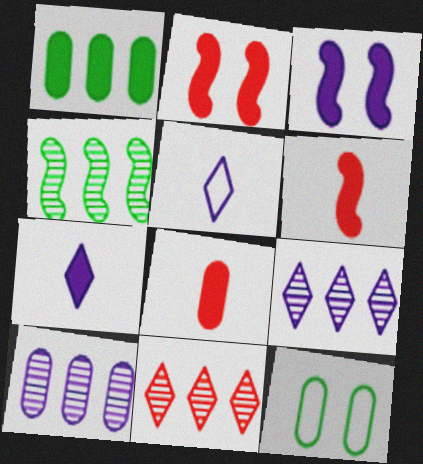[[1, 2, 7], 
[3, 5, 10], 
[4, 10, 11], 
[6, 9, 12], 
[8, 10, 12]]